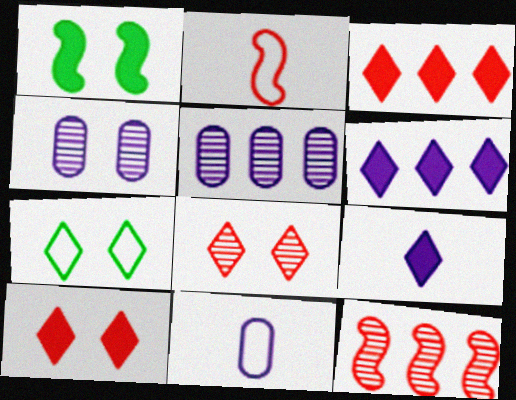[]